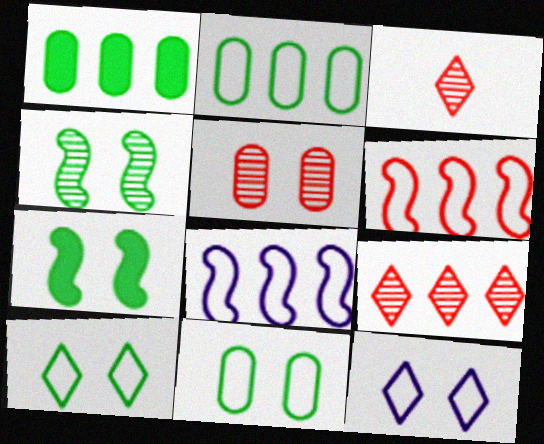[[1, 8, 9], 
[5, 7, 12]]